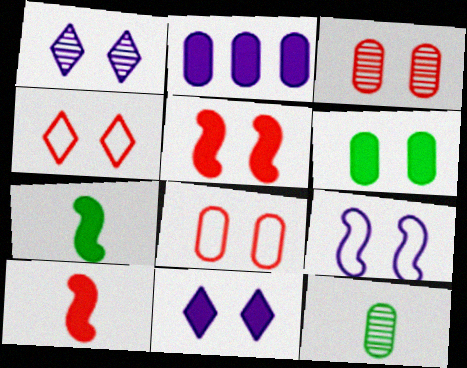[[2, 8, 12], 
[3, 4, 5], 
[5, 6, 11]]